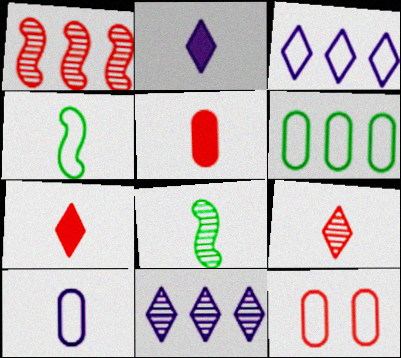[[1, 7, 12], 
[3, 4, 12], 
[6, 10, 12], 
[7, 8, 10]]